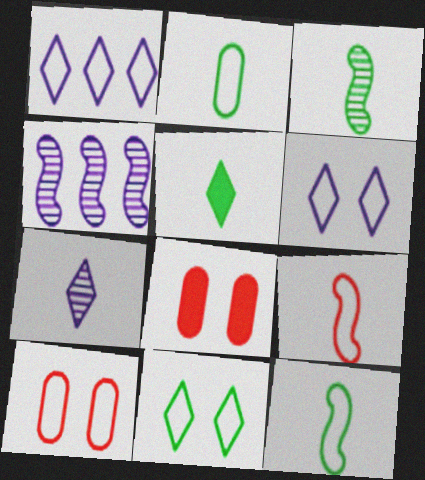[[1, 3, 8], 
[1, 10, 12], 
[2, 3, 5], 
[4, 5, 10]]